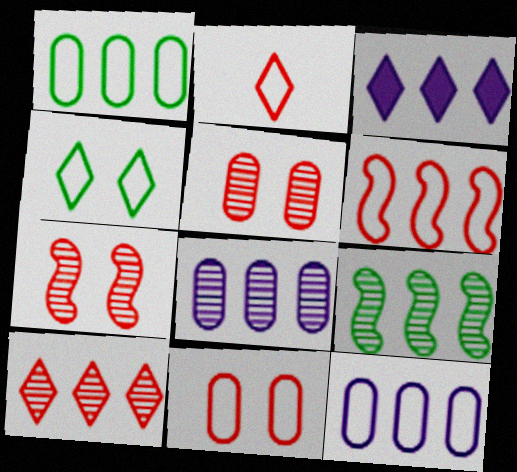[[2, 6, 11], 
[8, 9, 10]]